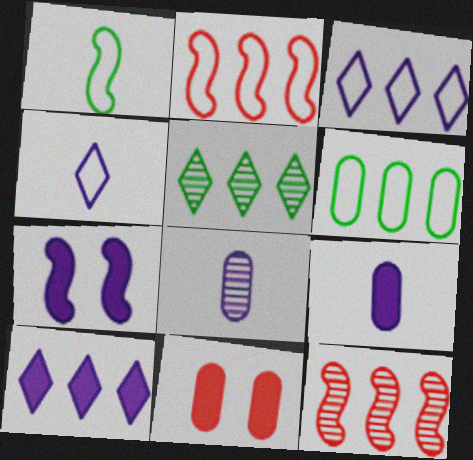[[1, 7, 12], 
[2, 3, 6], 
[3, 7, 8], 
[6, 8, 11], 
[6, 10, 12], 
[7, 9, 10]]